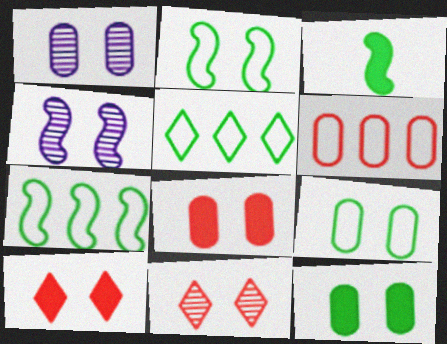[[1, 2, 10], 
[1, 8, 9], 
[4, 9, 10]]